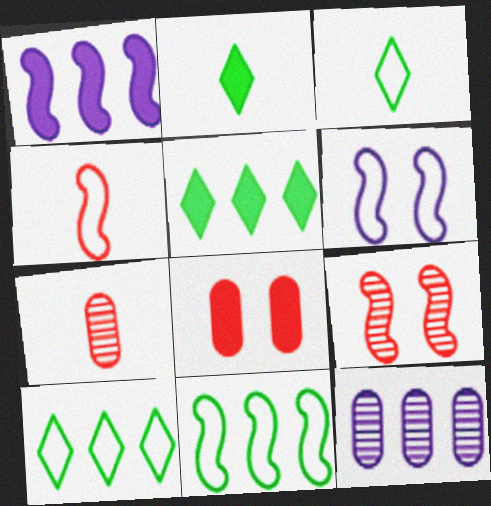[[1, 2, 8], 
[4, 6, 11], 
[5, 6, 7]]